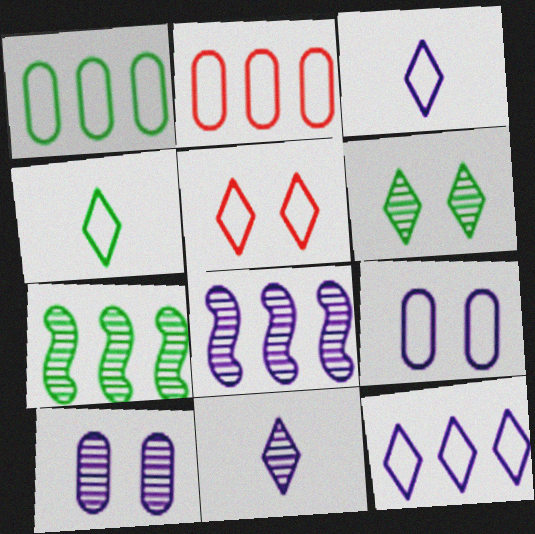[[4, 5, 12], 
[8, 10, 11]]